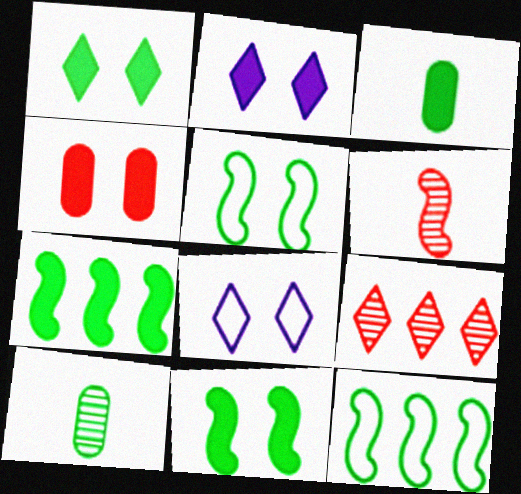[[1, 3, 7], 
[1, 10, 12], 
[2, 4, 11]]